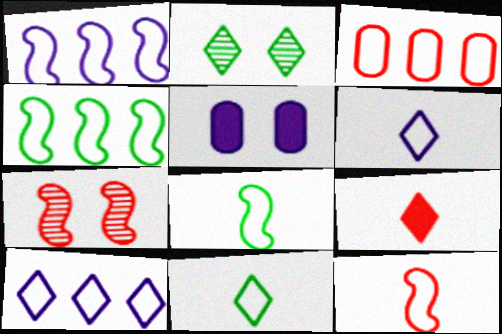[[2, 9, 10], 
[3, 4, 10], 
[3, 7, 9]]